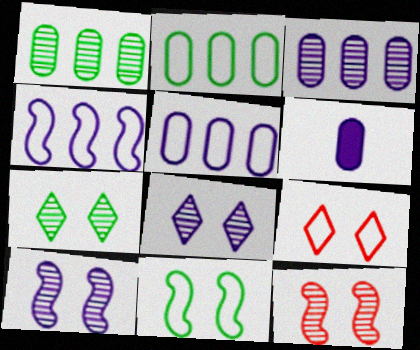[[4, 6, 8]]